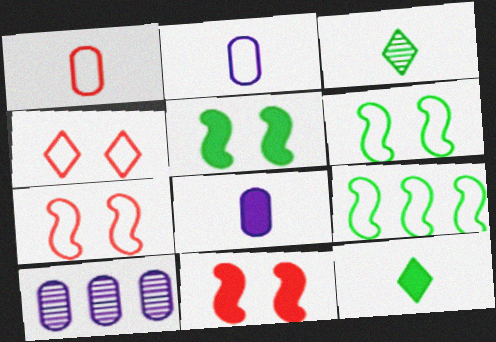[[2, 4, 9], 
[7, 10, 12]]